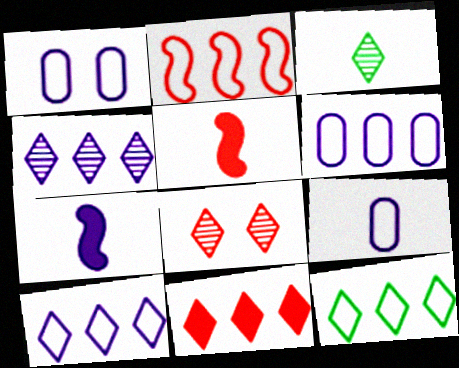[[1, 4, 7], 
[1, 6, 9], 
[2, 6, 12], 
[3, 4, 8], 
[3, 5, 9], 
[4, 11, 12]]